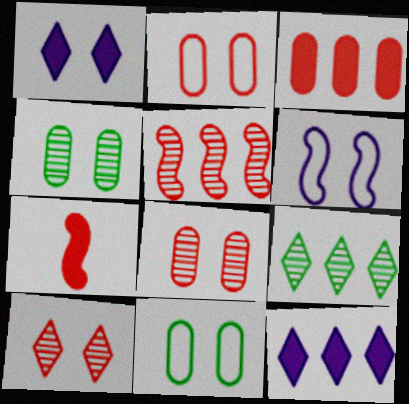[]